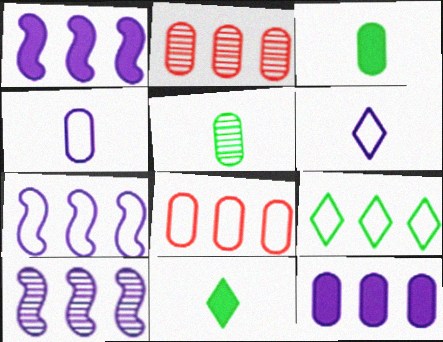[[1, 2, 9], 
[1, 7, 10], 
[7, 8, 9]]